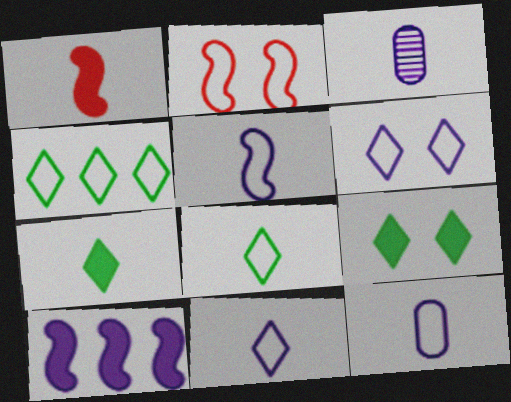[[1, 3, 8], 
[2, 4, 12], 
[3, 6, 10], 
[5, 11, 12]]